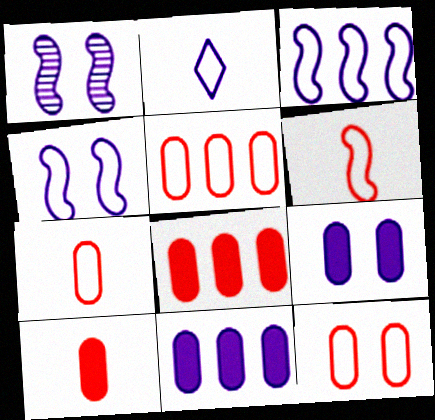[[1, 2, 11], 
[5, 7, 12]]